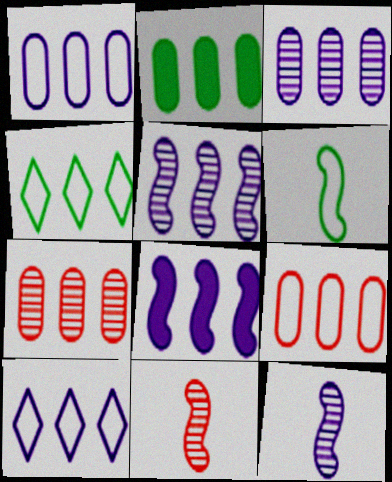[[1, 2, 7], 
[2, 3, 9], 
[3, 8, 10], 
[4, 7, 8]]